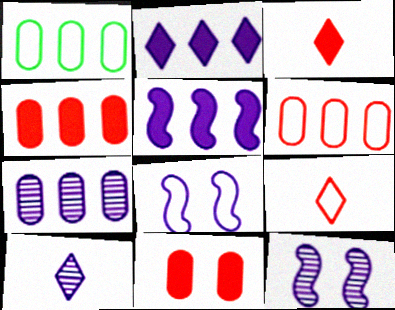[[1, 3, 12], 
[1, 4, 7], 
[1, 8, 9], 
[7, 10, 12]]